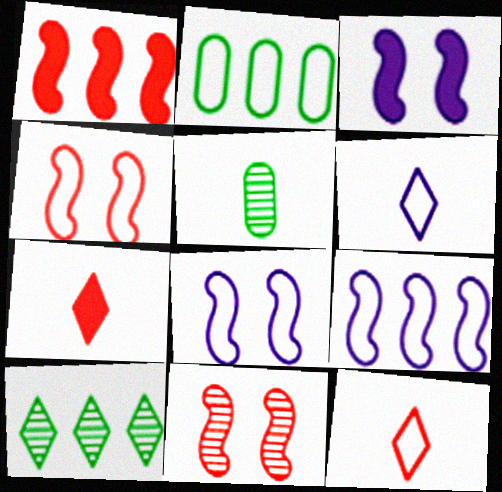[[2, 4, 6], 
[2, 8, 12]]